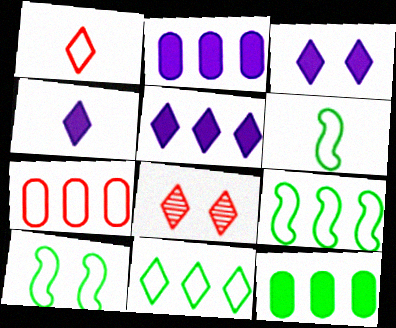[[2, 6, 8], 
[3, 4, 5], 
[4, 8, 11], 
[6, 9, 10]]